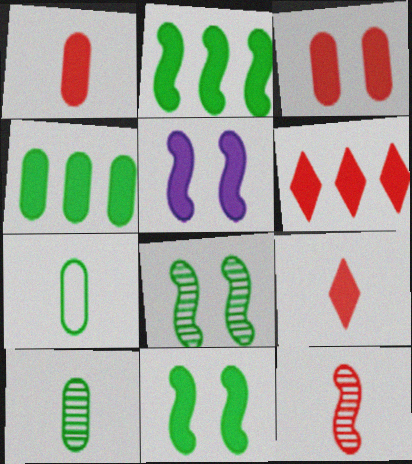[[4, 5, 9]]